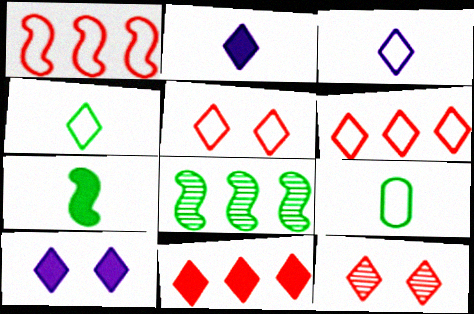[]